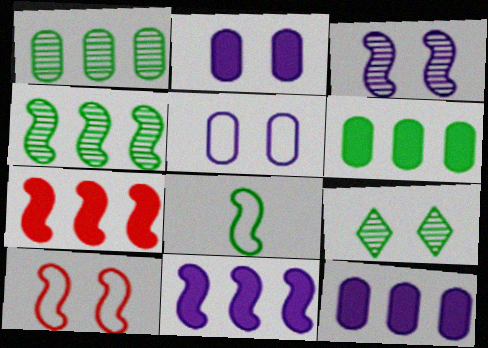[[2, 9, 10], 
[3, 7, 8], 
[6, 8, 9]]